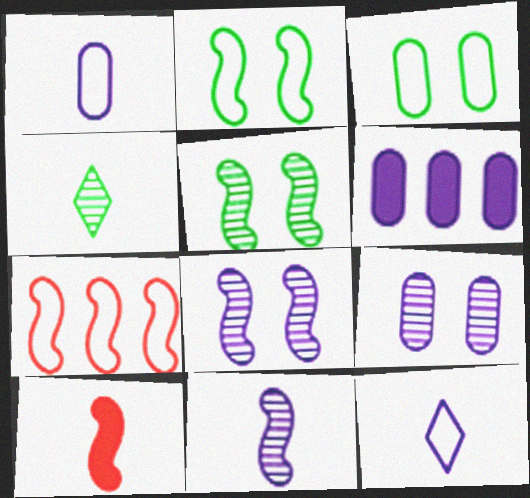[[1, 4, 10], 
[1, 6, 9], 
[3, 7, 12], 
[6, 8, 12]]